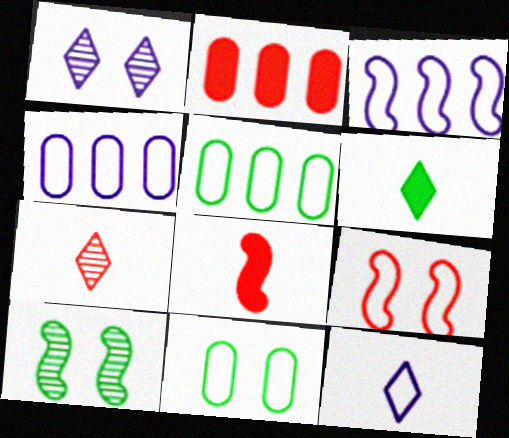[[1, 5, 8], 
[2, 7, 9], 
[2, 10, 12], 
[3, 8, 10], 
[5, 6, 10], 
[5, 9, 12], 
[6, 7, 12]]